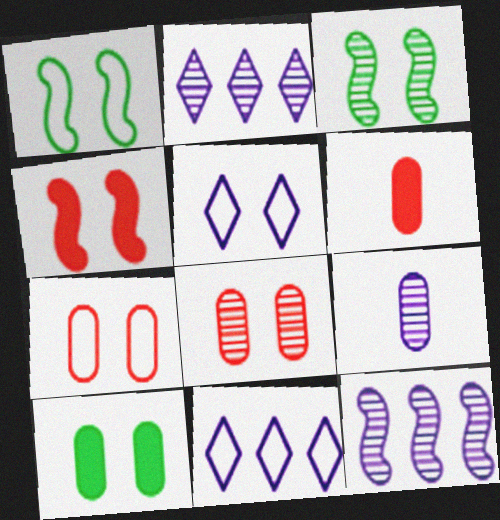[[1, 2, 6], 
[1, 5, 7], 
[3, 6, 11]]